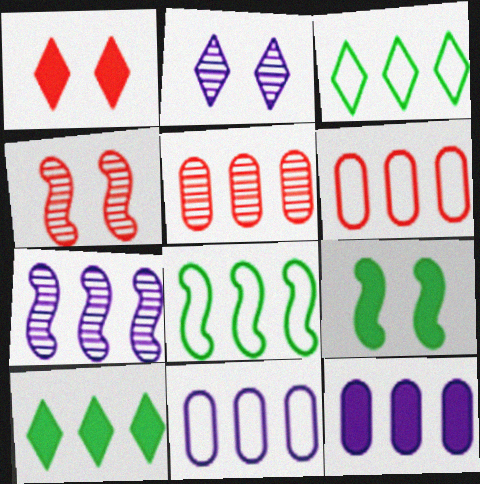[[6, 7, 10]]